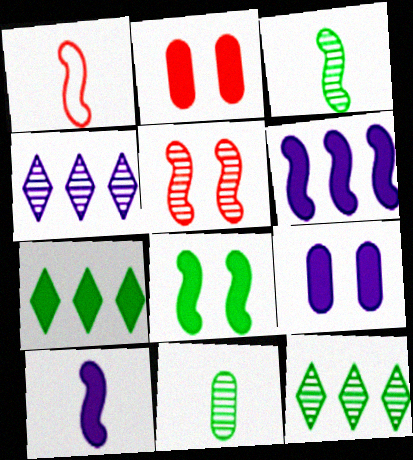[[1, 3, 10], 
[1, 9, 12], 
[2, 7, 10], 
[4, 5, 11]]